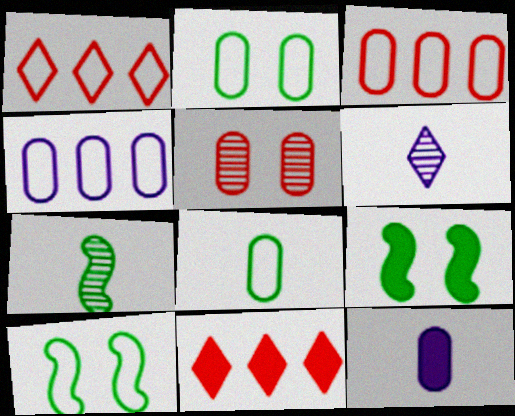[[3, 6, 9], 
[9, 11, 12]]